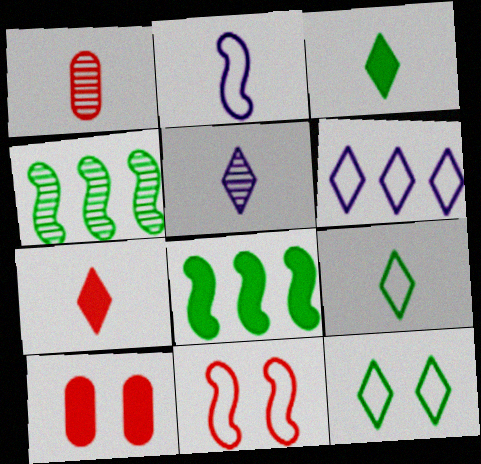[[1, 2, 3], 
[5, 7, 9]]